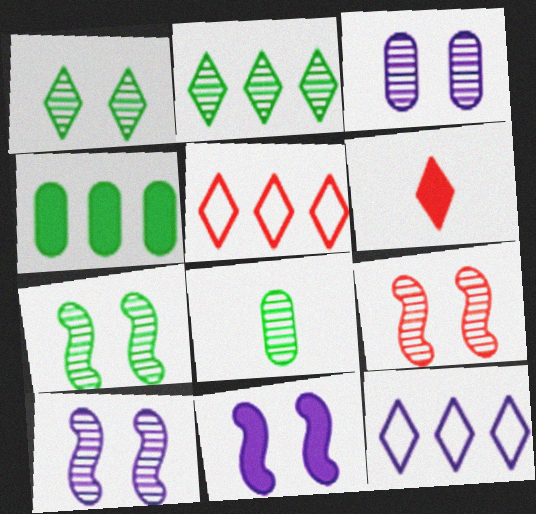[[1, 3, 9], 
[1, 6, 12], 
[2, 7, 8], 
[4, 6, 11], 
[5, 8, 11], 
[7, 9, 10]]